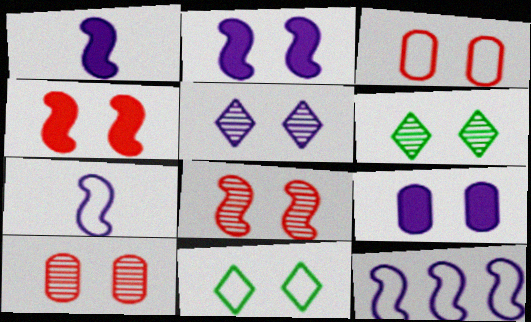[[2, 3, 6], 
[2, 10, 11], 
[8, 9, 11]]